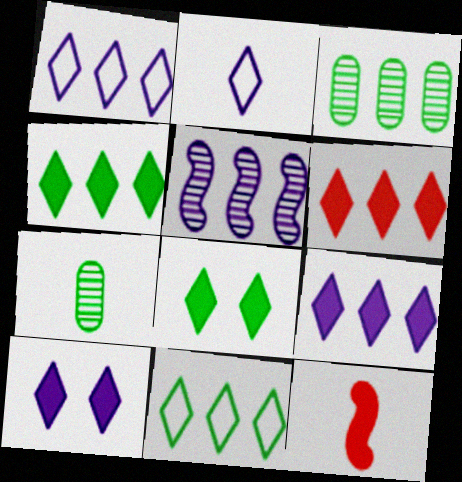[[2, 7, 12], 
[4, 6, 9]]